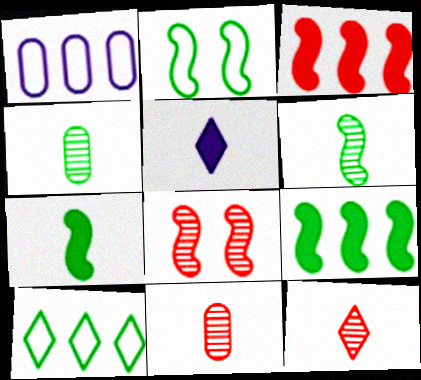[[2, 6, 9]]